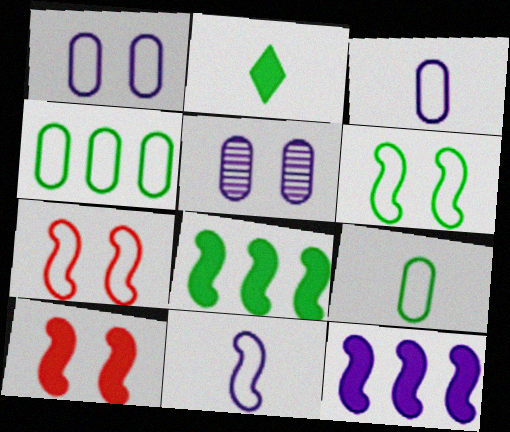[]